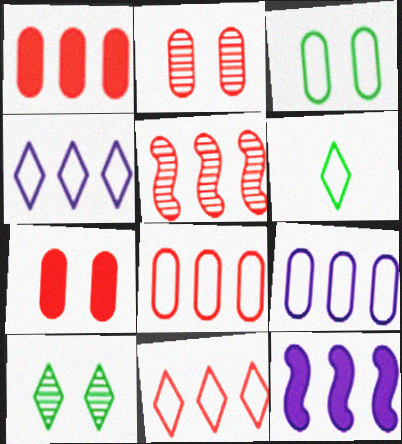[[1, 5, 11], 
[2, 6, 12]]